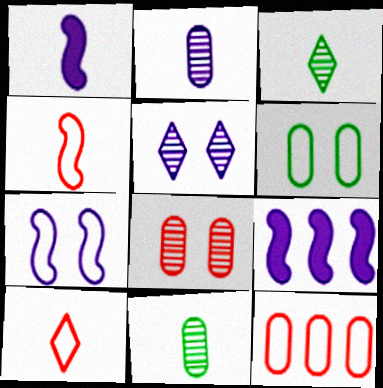[[1, 10, 11]]